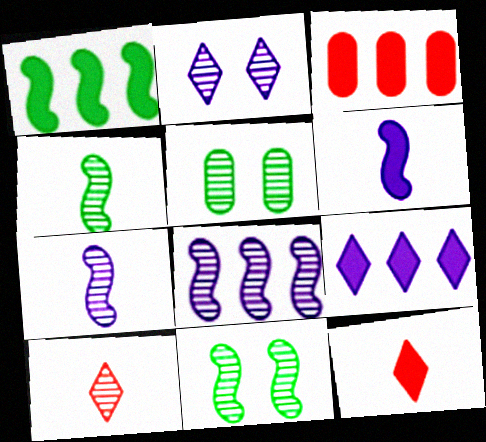[[1, 3, 9], 
[5, 8, 10]]